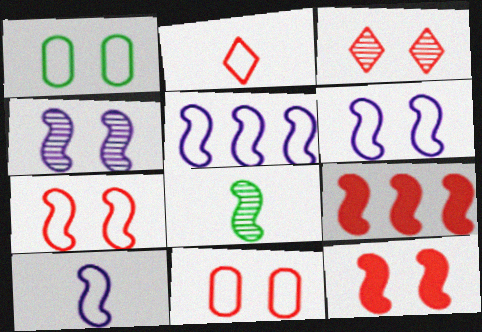[[1, 2, 5], 
[3, 11, 12], 
[5, 6, 10], 
[5, 8, 12], 
[6, 8, 9]]